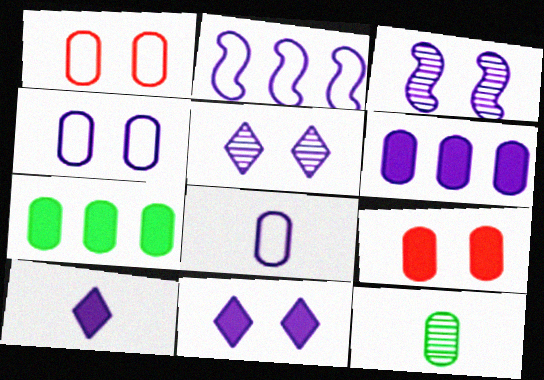[[1, 6, 12], 
[3, 4, 11]]